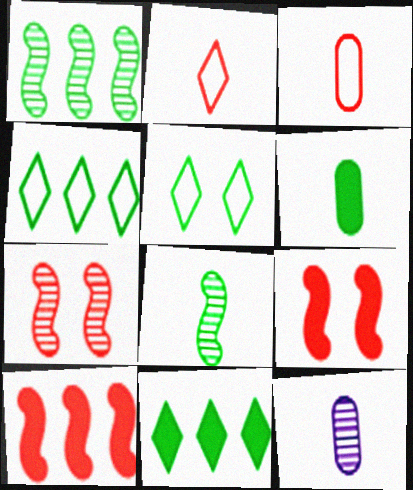[[1, 5, 6], 
[3, 6, 12], 
[4, 9, 12], 
[5, 10, 12]]